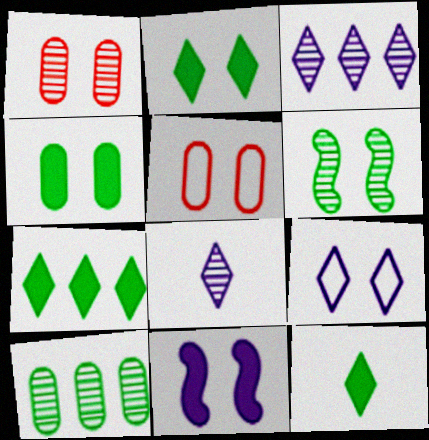[[2, 7, 12]]